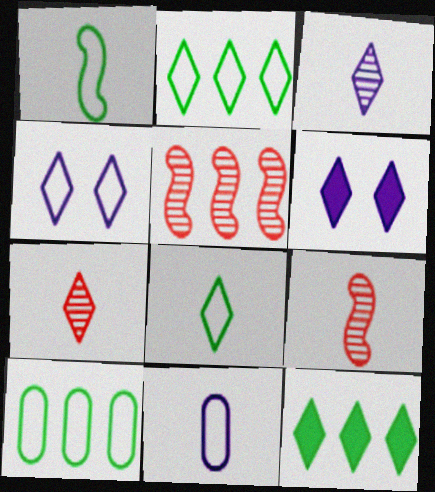[[2, 6, 7], 
[4, 7, 12], 
[6, 9, 10]]